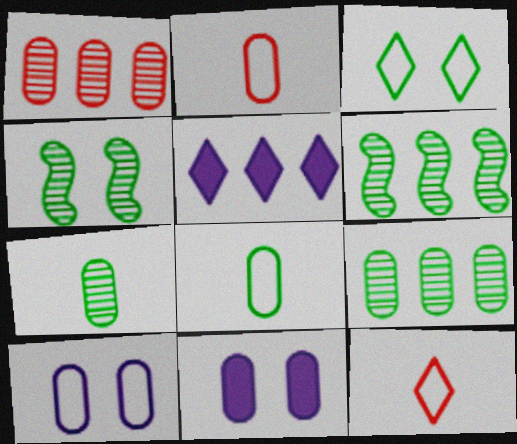[[1, 8, 11], 
[2, 4, 5], 
[2, 9, 11], 
[6, 11, 12]]